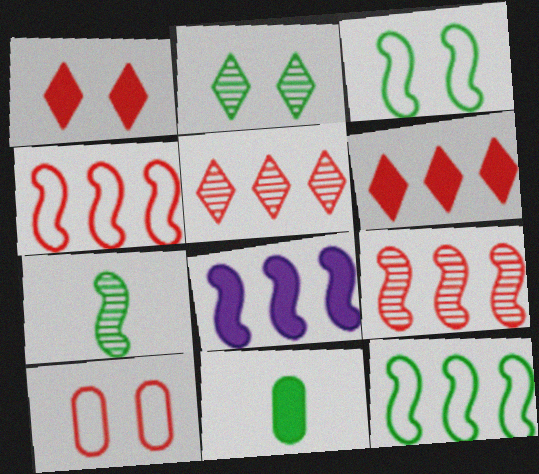[[1, 8, 11], 
[2, 11, 12], 
[8, 9, 12]]